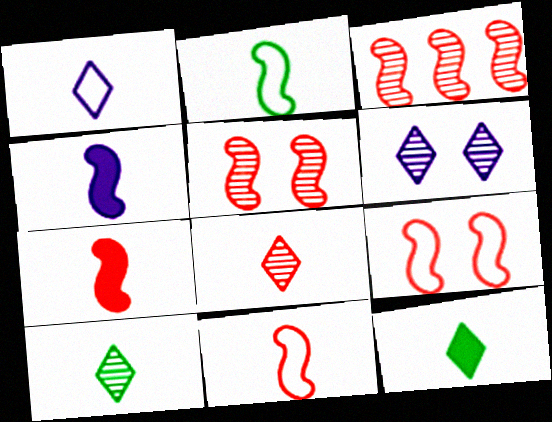[[1, 8, 12], 
[3, 7, 9]]